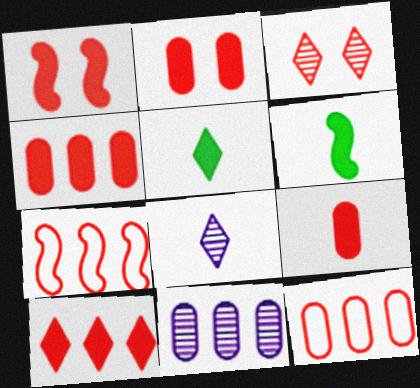[[1, 9, 10], 
[2, 4, 9], 
[3, 7, 9]]